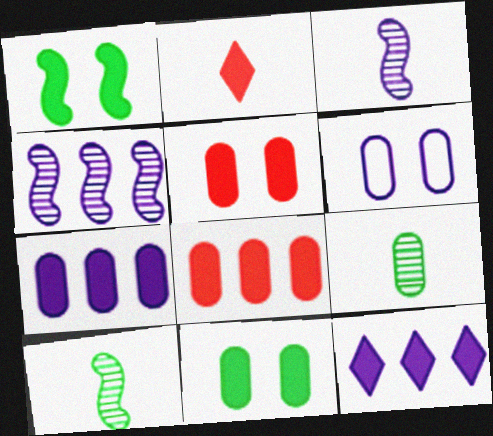[[1, 2, 7], 
[3, 6, 12], 
[6, 8, 9]]